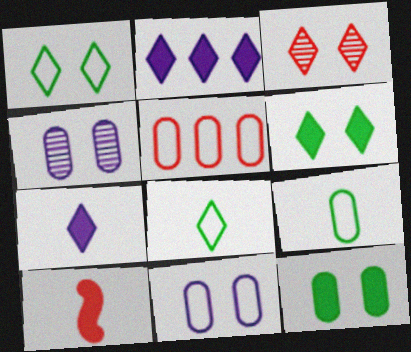[[2, 3, 8], 
[2, 10, 12], 
[3, 5, 10], 
[5, 9, 11]]